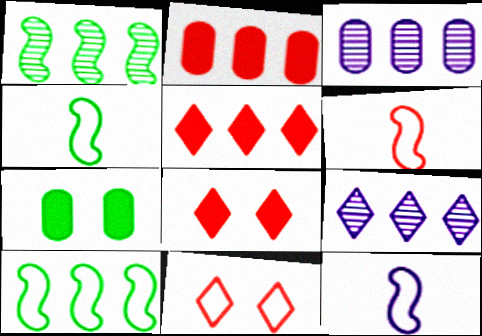[[2, 9, 10], 
[3, 4, 8], 
[3, 5, 10], 
[4, 6, 12], 
[6, 7, 9]]